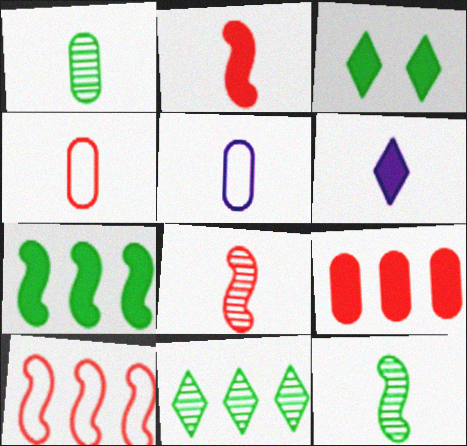[[4, 6, 12]]